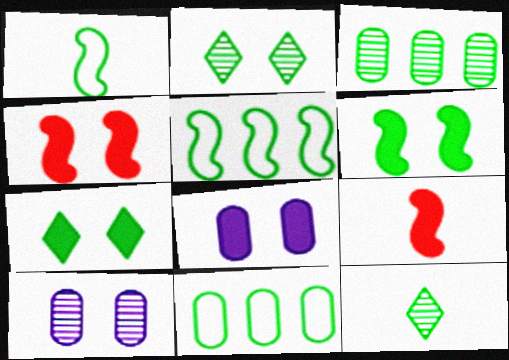[[1, 3, 7], 
[4, 7, 8], 
[6, 11, 12]]